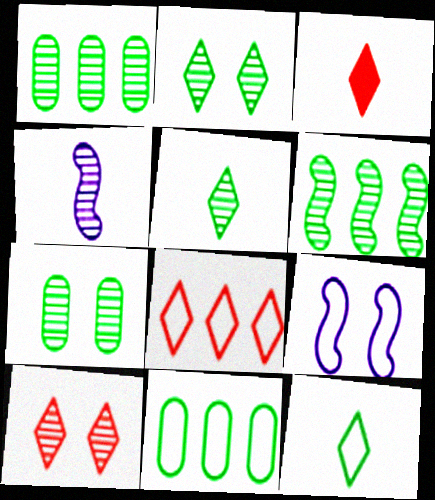[[1, 3, 9], 
[1, 4, 10], 
[3, 8, 10], 
[5, 6, 7]]